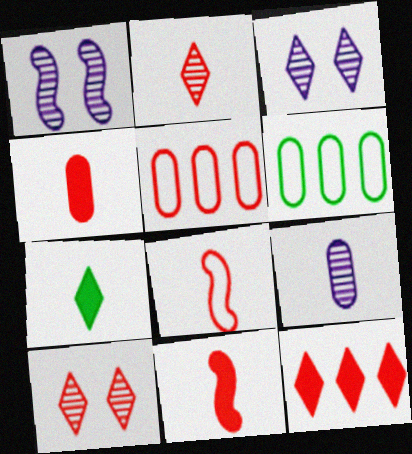[[1, 5, 7], 
[2, 4, 8], 
[3, 6, 11], 
[5, 10, 11], 
[7, 8, 9]]